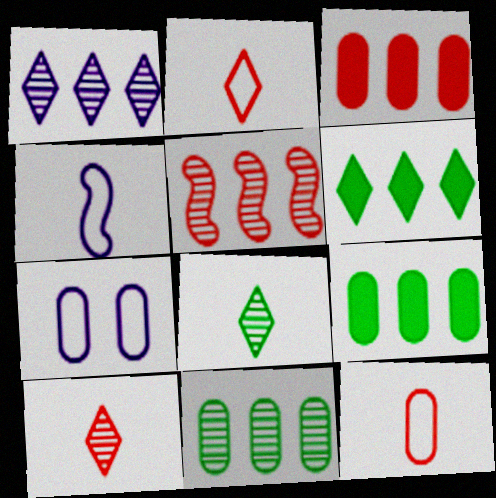[[1, 5, 11]]